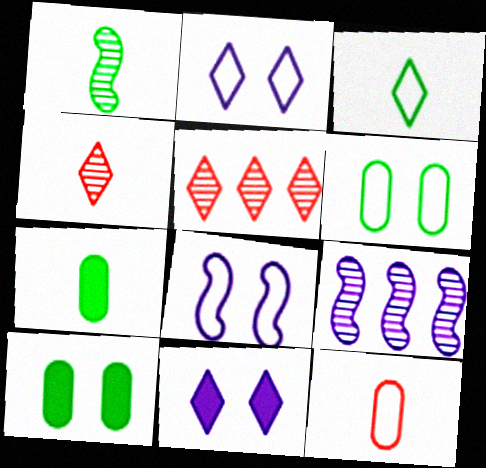[[1, 3, 7], 
[3, 5, 11], 
[5, 7, 8]]